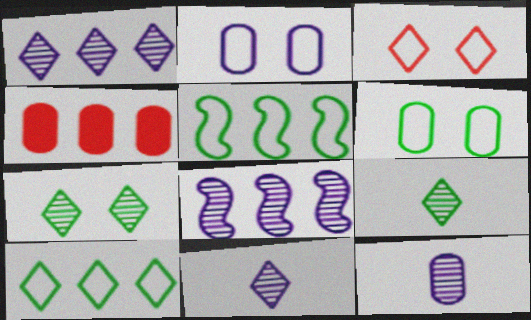[[1, 4, 5], 
[4, 6, 12], 
[4, 8, 10]]